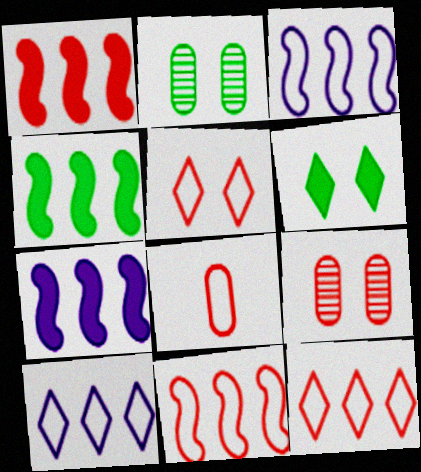[[1, 4, 7], 
[5, 8, 11]]